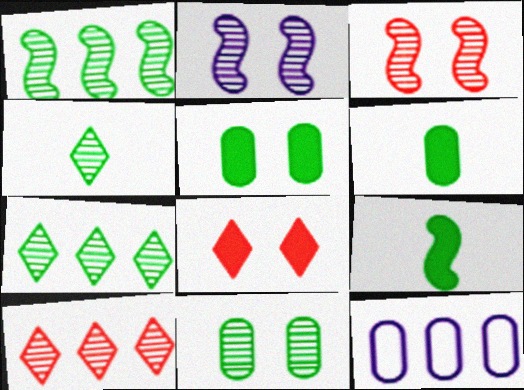[[1, 4, 11]]